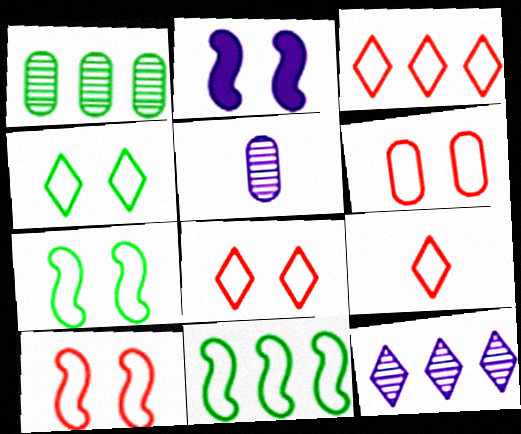[[1, 2, 9], 
[3, 8, 9], 
[6, 8, 10]]